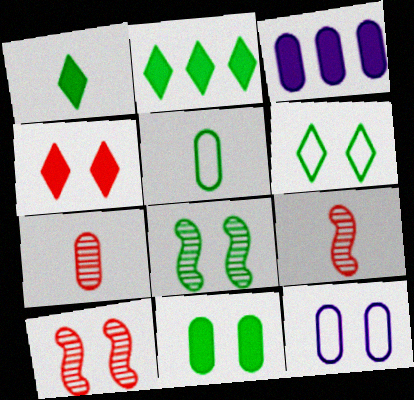[[2, 5, 8], 
[2, 9, 12], 
[3, 6, 9], 
[4, 8, 12], 
[6, 8, 11]]